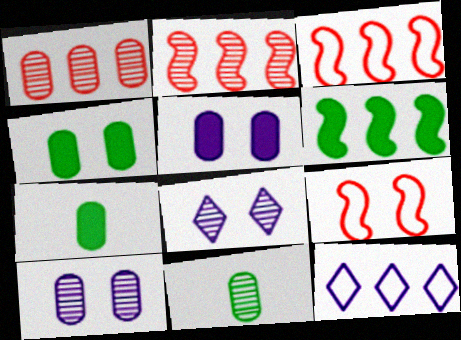[[1, 6, 12], 
[1, 10, 11], 
[2, 8, 11], 
[3, 7, 8], 
[4, 8, 9]]